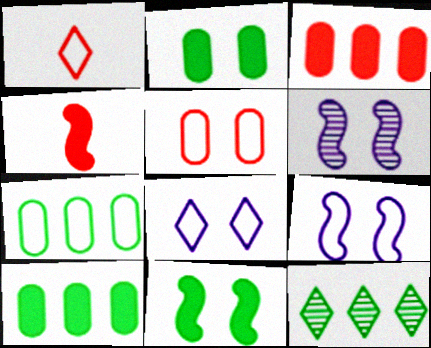[[1, 6, 10], 
[1, 7, 9]]